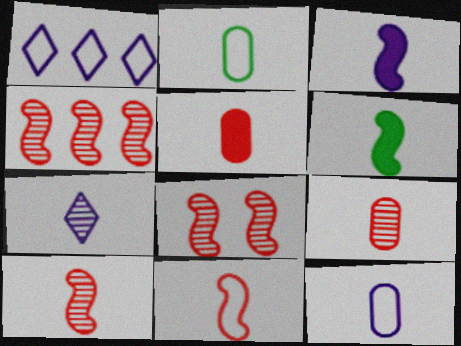[[3, 7, 12], 
[4, 8, 10]]